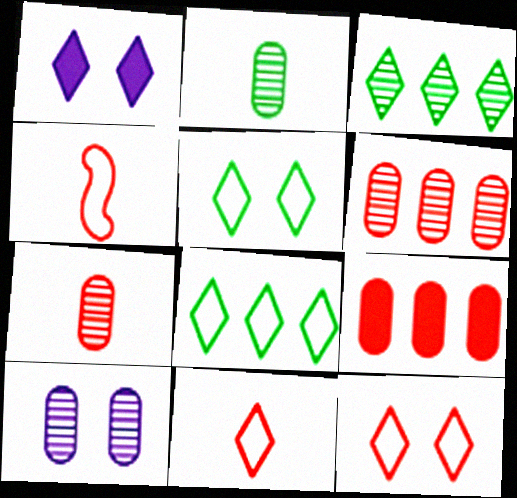[[1, 3, 11], 
[2, 6, 10]]